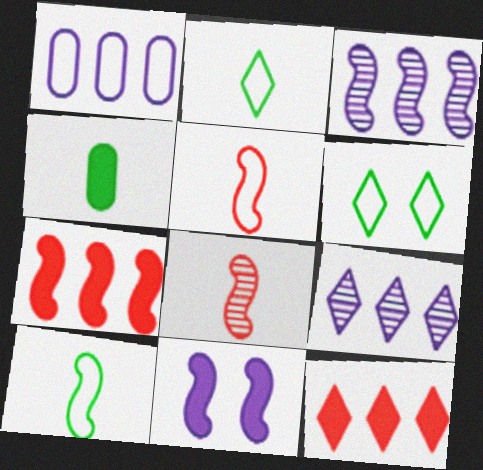[[1, 5, 6], 
[4, 11, 12]]